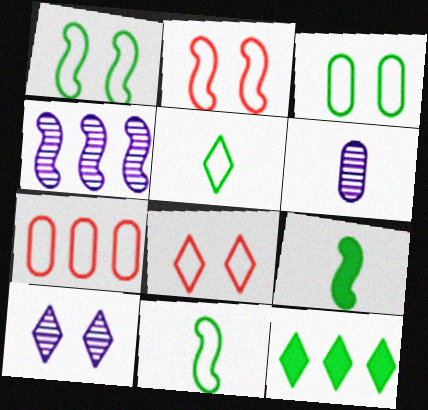[[2, 4, 9], 
[2, 6, 12], 
[4, 6, 10], 
[4, 7, 12], 
[7, 9, 10]]